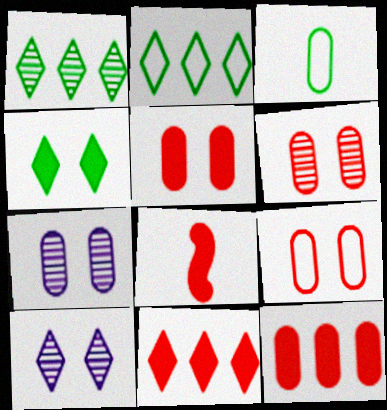[[2, 7, 8], 
[3, 7, 12], 
[5, 6, 9], 
[5, 8, 11]]